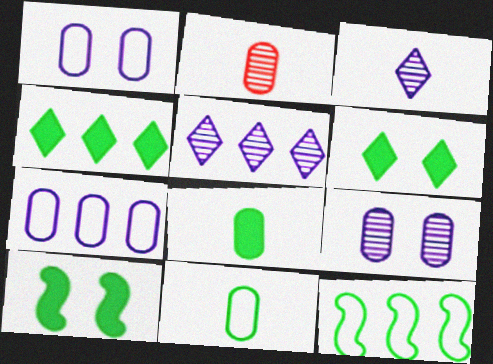[[4, 8, 10]]